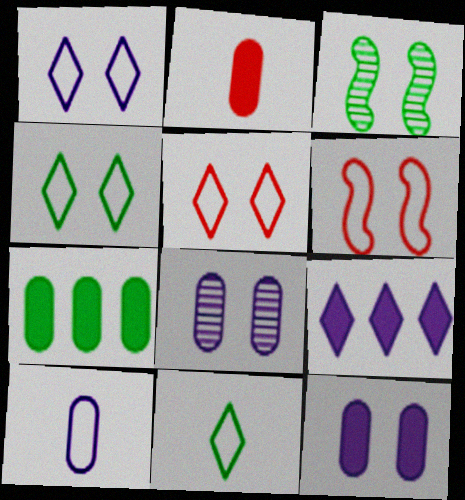[[1, 4, 5], 
[2, 7, 12], 
[3, 5, 12], 
[3, 7, 11]]